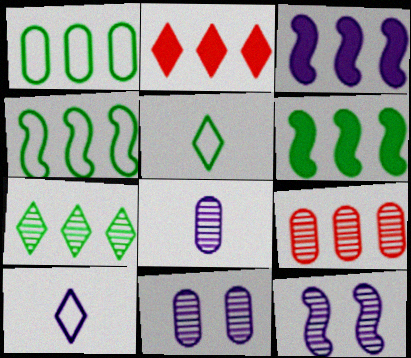[[1, 6, 7], 
[3, 10, 11]]